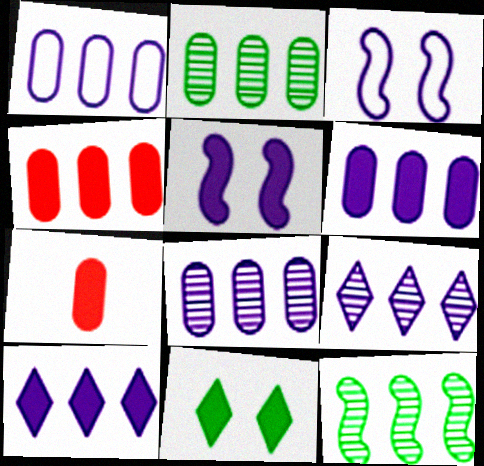[[1, 2, 4], 
[1, 6, 8]]